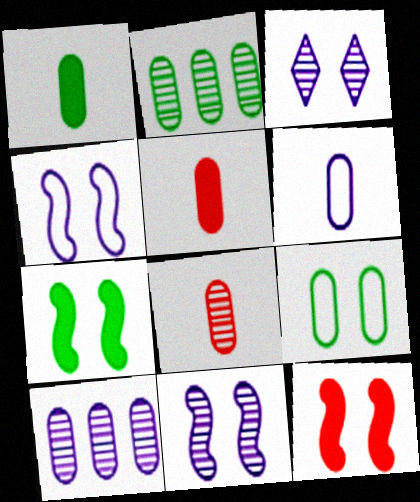[[1, 2, 9], 
[1, 6, 8], 
[3, 9, 12], 
[5, 9, 10]]